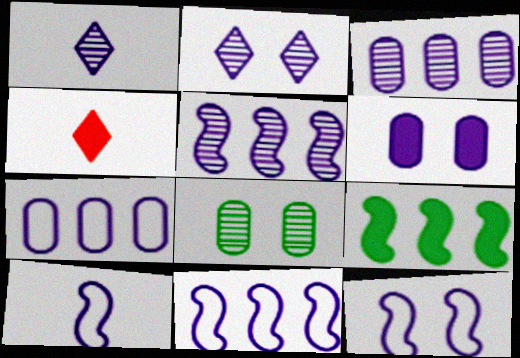[[1, 6, 11], 
[2, 6, 12], 
[4, 6, 9], 
[4, 8, 11], 
[10, 11, 12]]